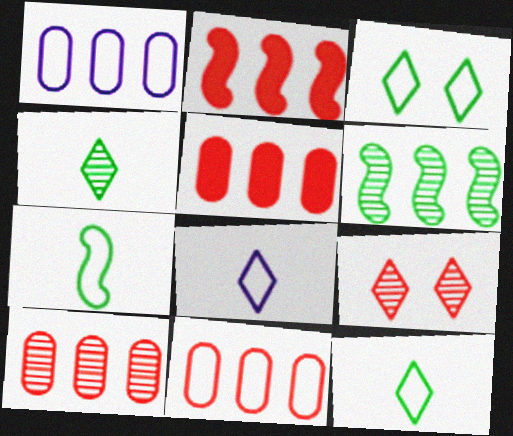[[5, 10, 11]]